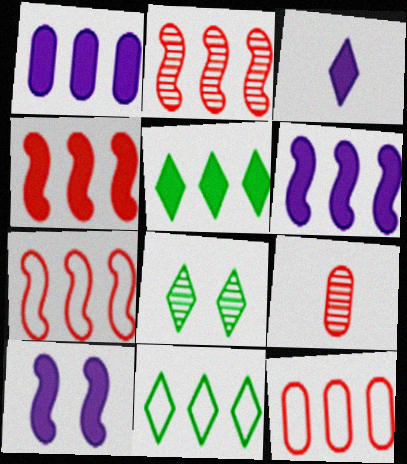[[1, 2, 11], 
[1, 3, 10], 
[1, 4, 5], 
[2, 4, 7], 
[9, 10, 11]]